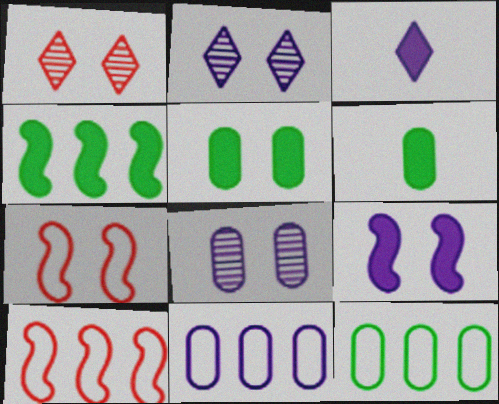[[2, 5, 7], 
[2, 6, 10]]